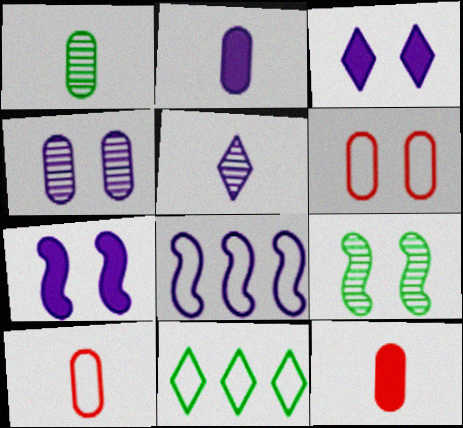[[1, 2, 10], 
[3, 6, 9]]